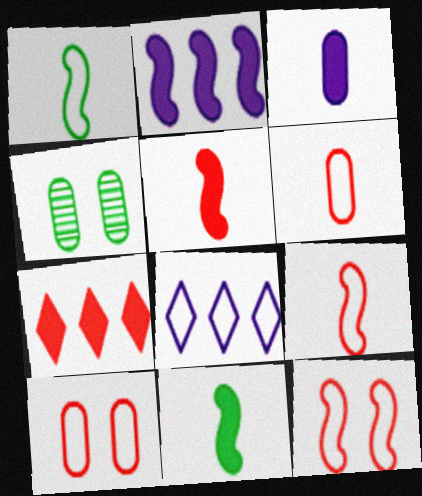[[1, 8, 10], 
[4, 5, 8]]